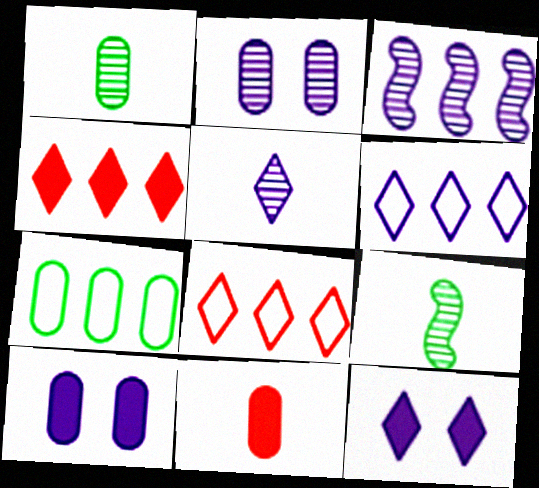[[2, 3, 5], 
[2, 7, 11], 
[3, 4, 7], 
[5, 6, 12], 
[8, 9, 10]]